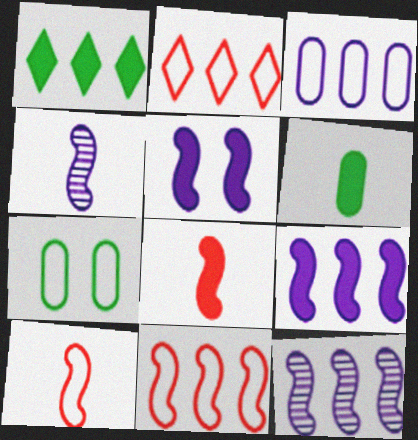[]